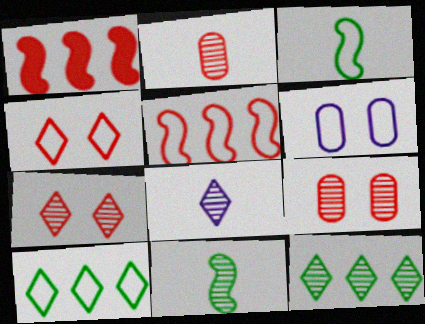[[1, 2, 4], 
[2, 8, 11], 
[7, 8, 12]]